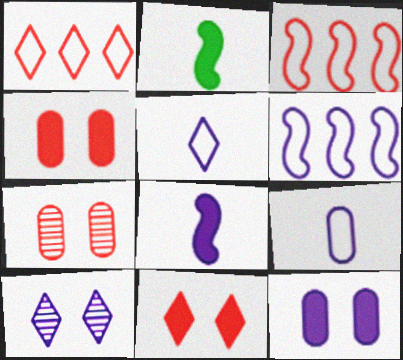[]